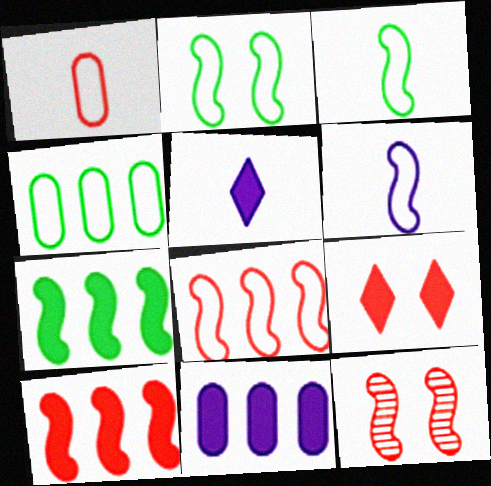[[2, 6, 8], 
[4, 5, 12], 
[6, 7, 12]]